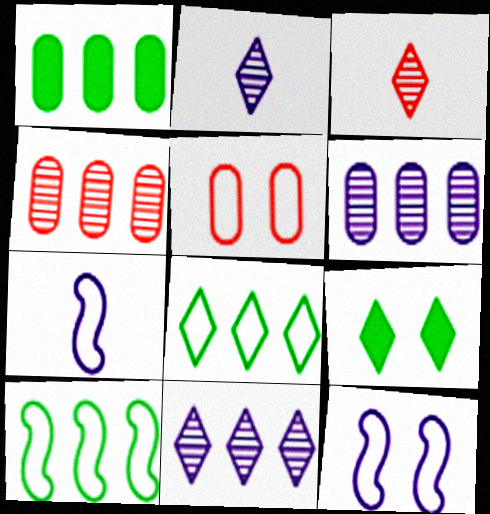[[1, 3, 12], 
[4, 7, 9], 
[5, 7, 8]]